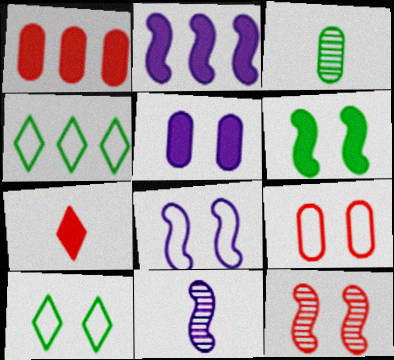[[1, 10, 11], 
[2, 8, 11], 
[3, 4, 6], 
[5, 10, 12], 
[6, 8, 12], 
[8, 9, 10]]